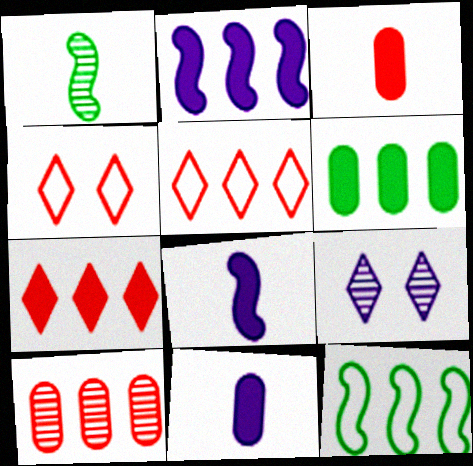[[1, 9, 10], 
[2, 6, 7], 
[3, 9, 12]]